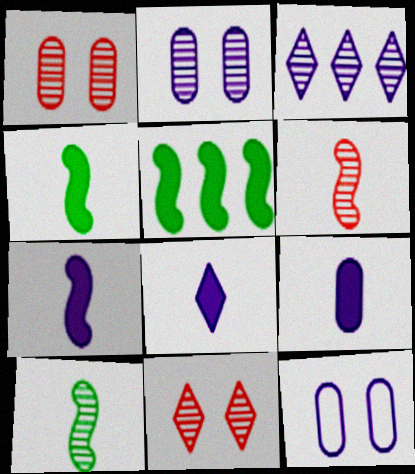[[1, 3, 10], 
[3, 7, 12], 
[7, 8, 9]]